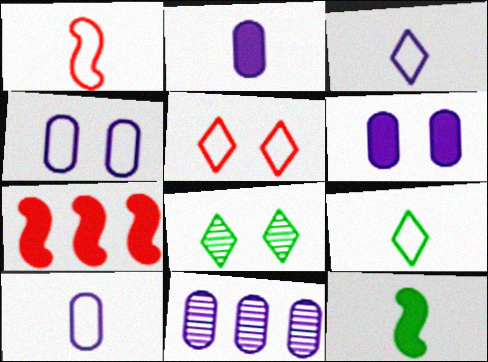[[1, 9, 10], 
[2, 4, 11], 
[5, 11, 12], 
[6, 10, 11], 
[7, 8, 10]]